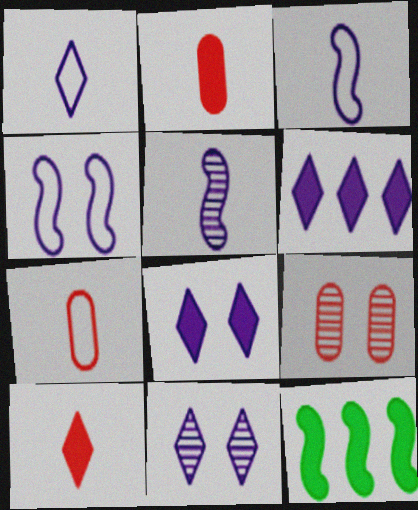[[1, 6, 11], 
[1, 9, 12], 
[2, 8, 12], 
[7, 11, 12]]